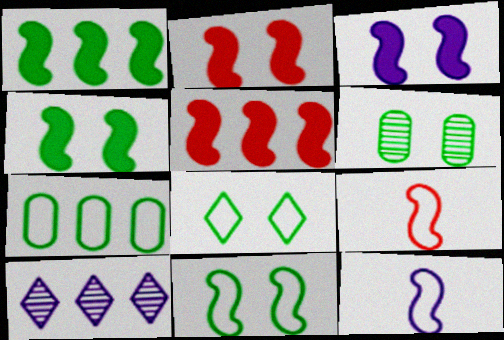[[2, 3, 4], 
[4, 6, 8], 
[5, 7, 10]]